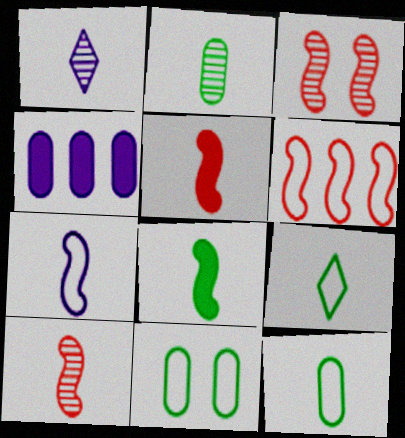[[1, 2, 10], 
[1, 5, 12], 
[2, 8, 9], 
[3, 4, 9], 
[3, 5, 6], 
[7, 8, 10]]